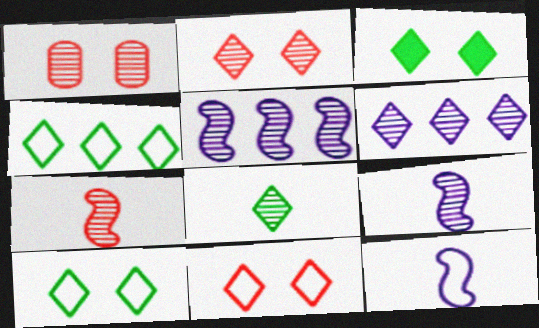[[1, 5, 8], 
[2, 6, 8], 
[3, 4, 8]]